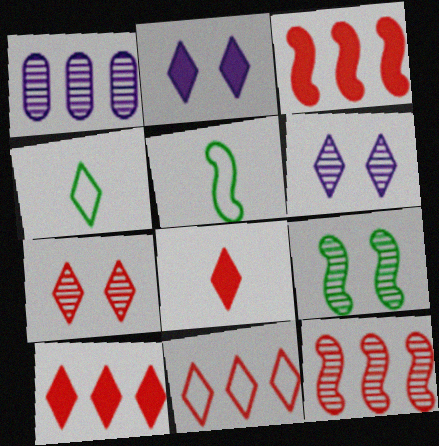[[4, 6, 10], 
[7, 8, 11]]